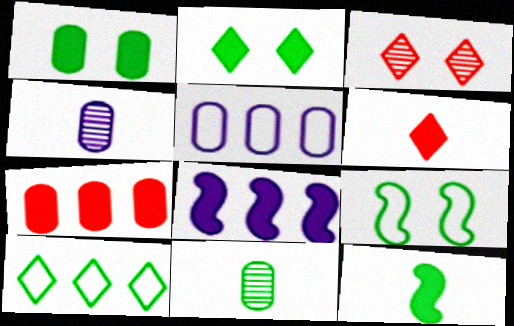[[1, 6, 8], 
[3, 5, 12]]